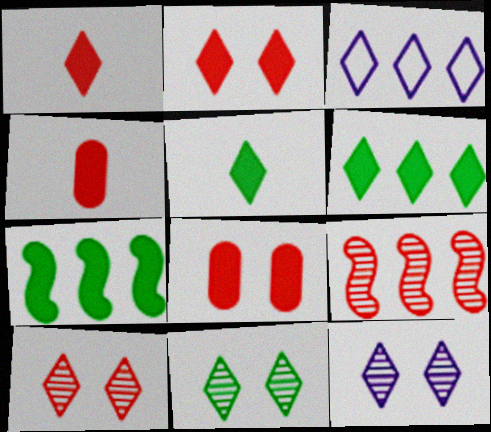[[1, 3, 11], 
[3, 5, 10], 
[10, 11, 12]]